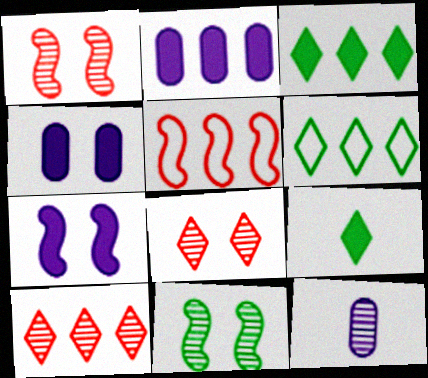[[10, 11, 12]]